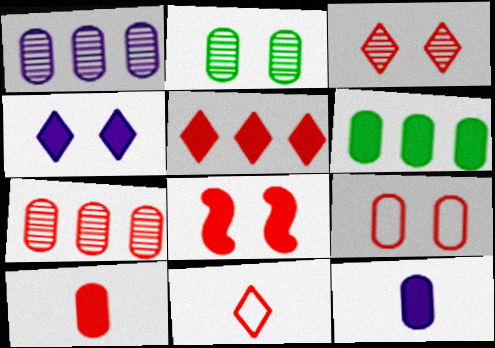[[3, 5, 11], 
[3, 8, 9], 
[5, 8, 10], 
[7, 8, 11], 
[7, 9, 10]]